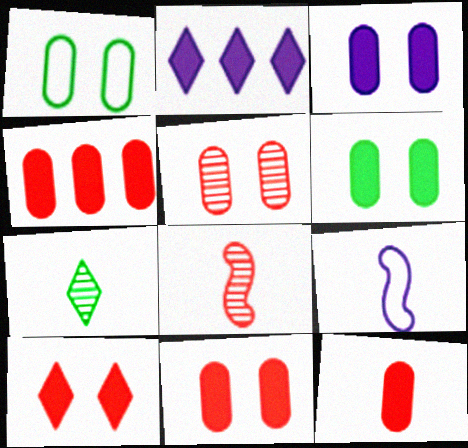[[1, 2, 8], 
[1, 3, 5], 
[3, 6, 11], 
[4, 11, 12], 
[7, 9, 12]]